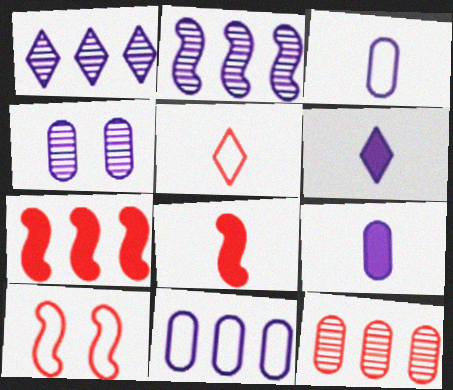[[4, 9, 11]]